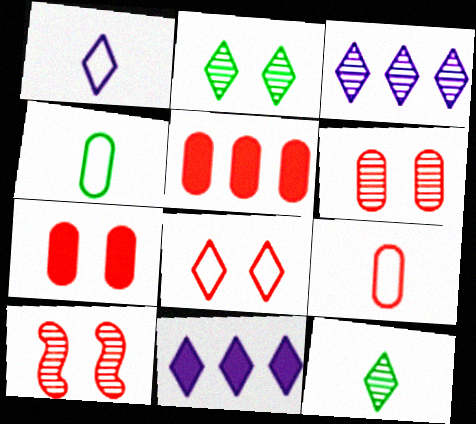[[4, 10, 11], 
[5, 6, 9], 
[7, 8, 10], 
[8, 11, 12]]